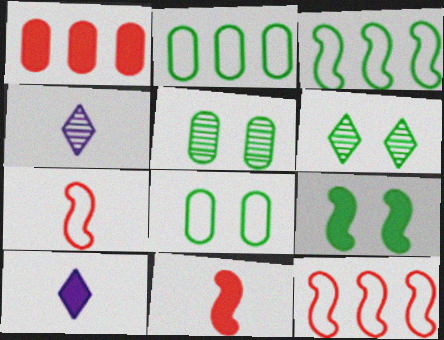[[1, 9, 10], 
[5, 10, 12], 
[6, 8, 9]]